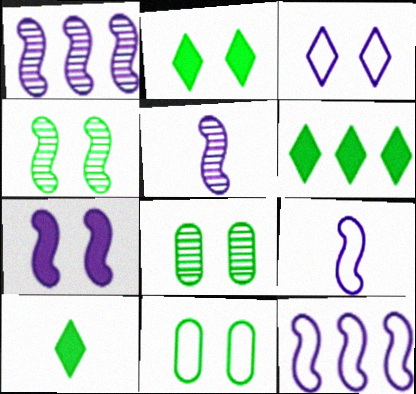[[1, 7, 9], 
[2, 4, 11], 
[2, 6, 10], 
[5, 7, 12]]